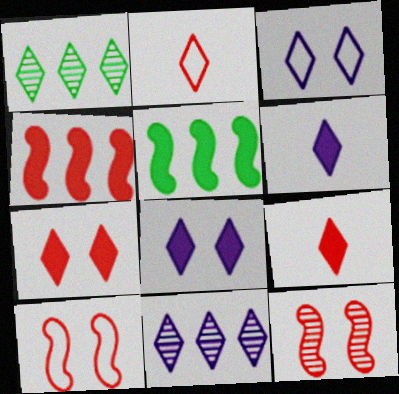[[1, 2, 8], 
[1, 3, 9], 
[3, 6, 11]]